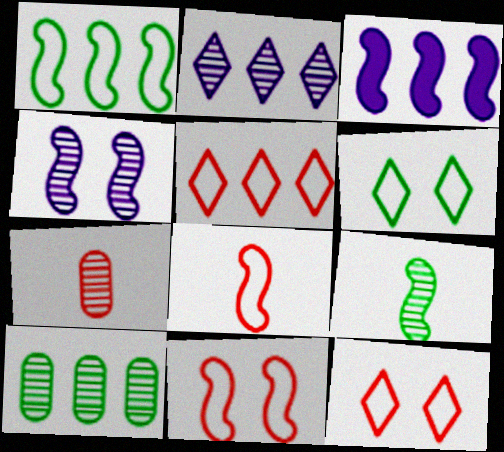[[3, 5, 10], 
[3, 6, 7], 
[3, 9, 11]]